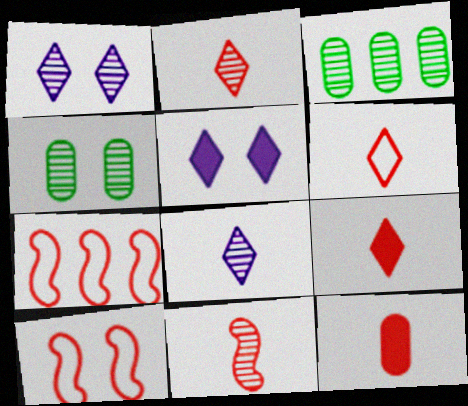[[1, 3, 11], 
[2, 6, 9], 
[4, 5, 10], 
[6, 11, 12]]